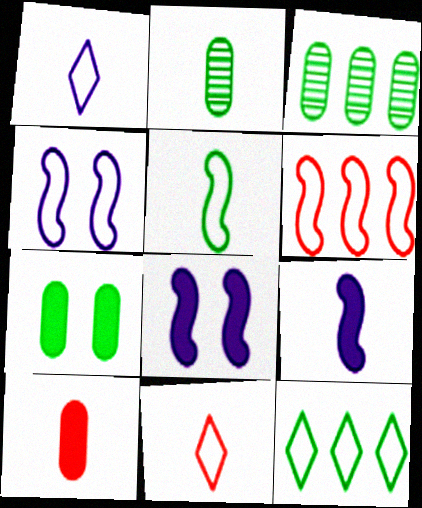[[2, 9, 11], 
[3, 8, 11], 
[4, 5, 6]]